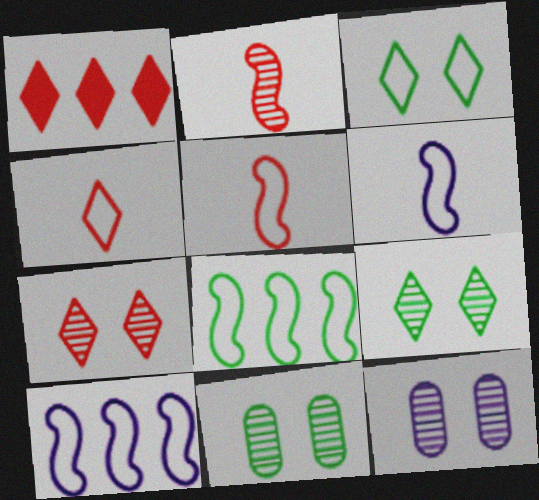[[1, 4, 7], 
[1, 6, 11]]